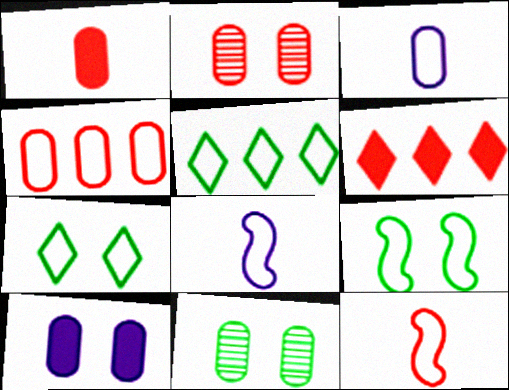[[1, 2, 4], 
[2, 6, 12], 
[4, 7, 8], 
[6, 8, 11]]